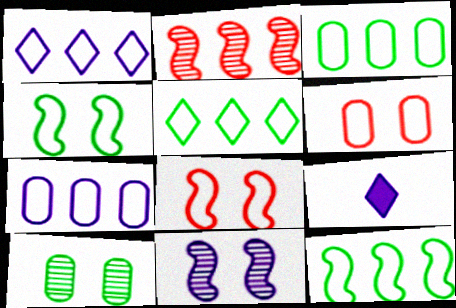[[3, 5, 12], 
[7, 9, 11]]